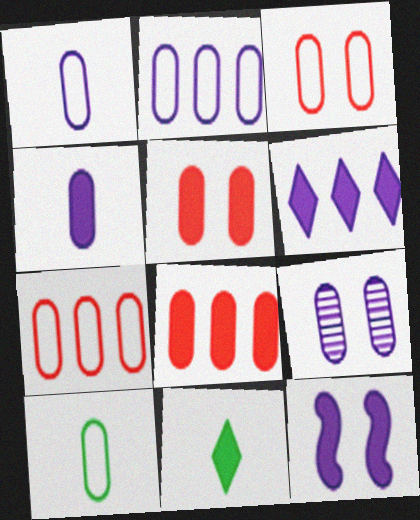[[2, 3, 10], 
[2, 4, 9], 
[4, 6, 12], 
[8, 9, 10], 
[8, 11, 12]]